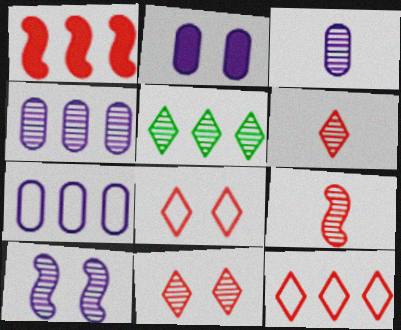[[1, 5, 7], 
[2, 3, 7]]